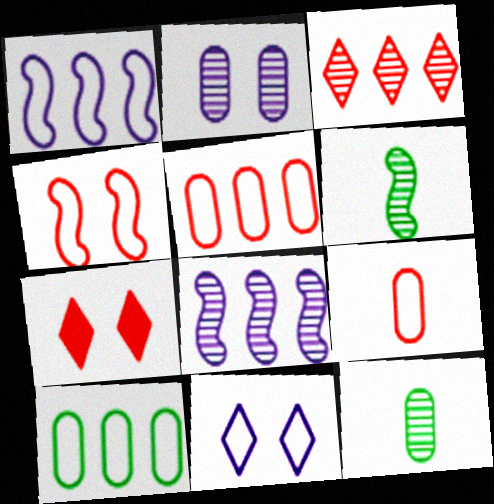[[1, 7, 12], 
[2, 3, 6]]